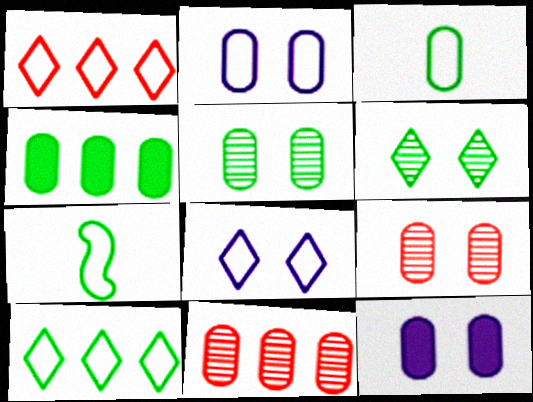[[1, 2, 7], 
[3, 4, 5], 
[3, 11, 12], 
[4, 6, 7]]